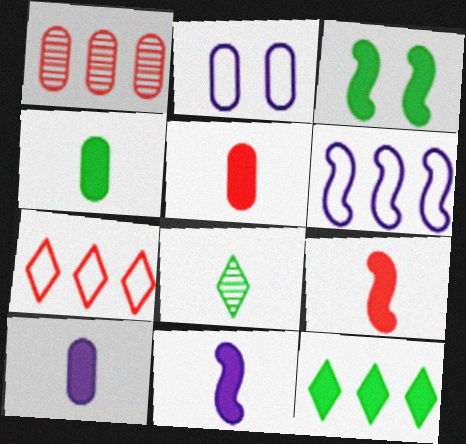[[1, 2, 4], 
[1, 6, 12], 
[3, 4, 12], 
[4, 5, 10]]